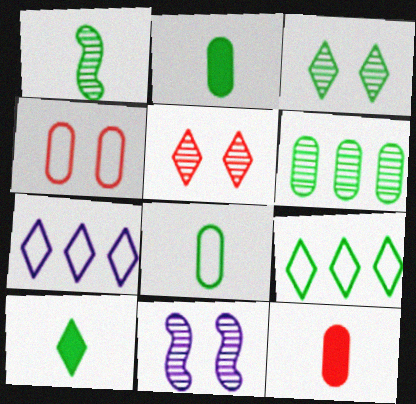[[1, 3, 6], 
[1, 8, 10], 
[3, 9, 10], 
[5, 7, 10], 
[9, 11, 12]]